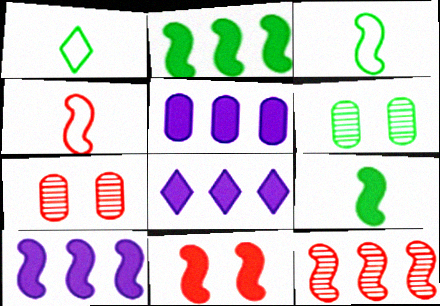[[1, 2, 6], 
[1, 7, 10], 
[3, 7, 8], 
[4, 6, 8], 
[4, 11, 12], 
[5, 8, 10], 
[9, 10, 11]]